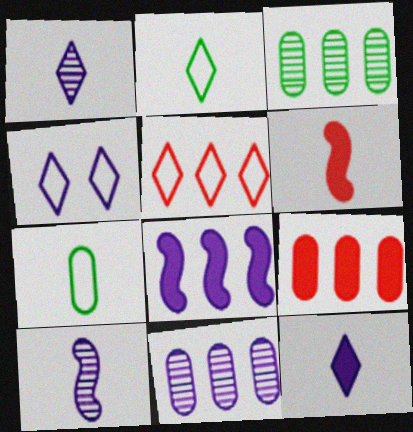[[1, 6, 7], 
[2, 4, 5], 
[3, 4, 6], 
[3, 5, 8]]